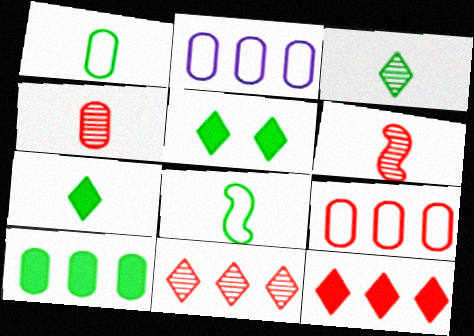[[2, 5, 6]]